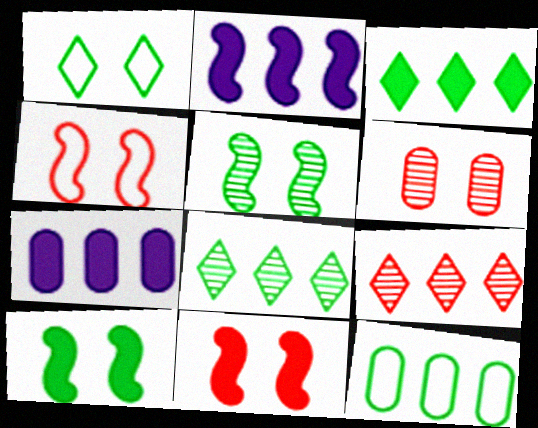[[2, 9, 12]]